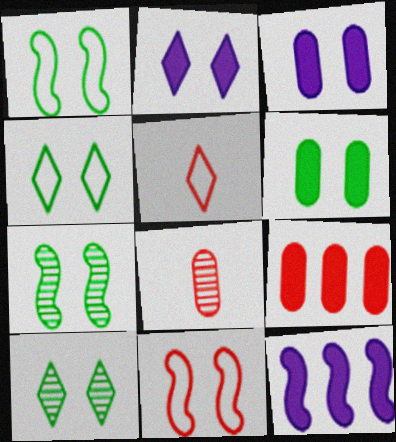[[1, 6, 10], 
[3, 10, 11], 
[4, 6, 7], 
[4, 8, 12]]